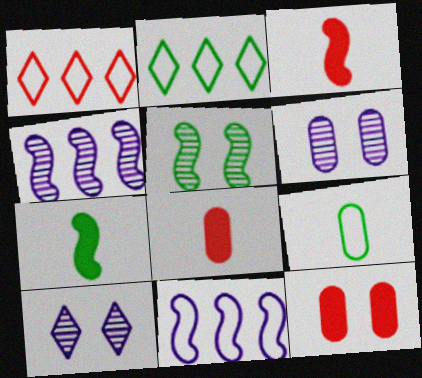[[1, 6, 7], 
[2, 3, 6], 
[3, 5, 11]]